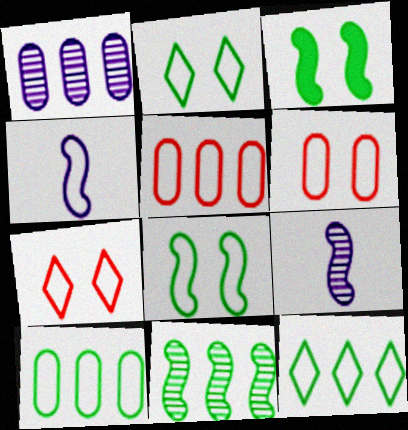[[2, 4, 5], 
[4, 6, 12], 
[4, 7, 10]]